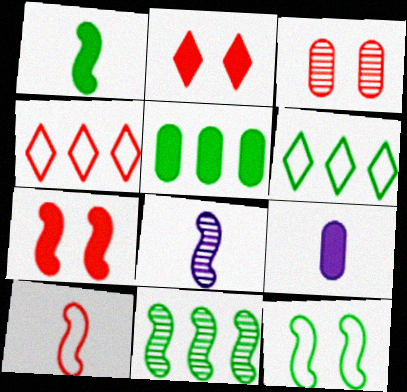[[1, 8, 10], 
[1, 11, 12], 
[5, 6, 11]]